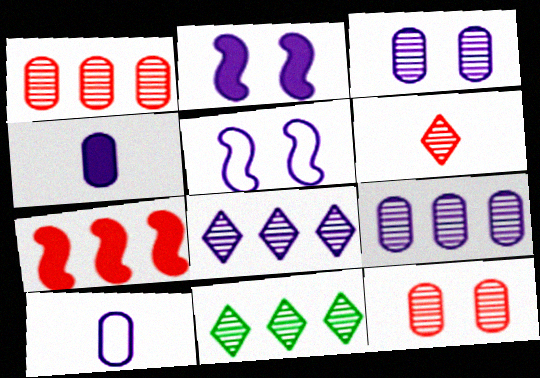[[2, 8, 10], 
[4, 5, 8]]